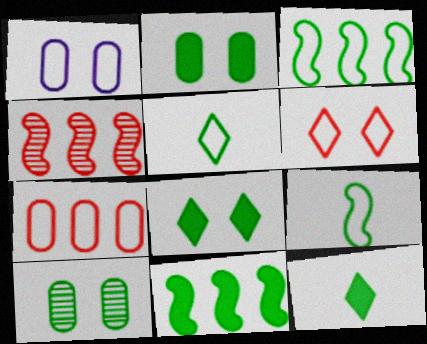[[1, 4, 12], 
[2, 11, 12], 
[3, 10, 12], 
[5, 10, 11]]